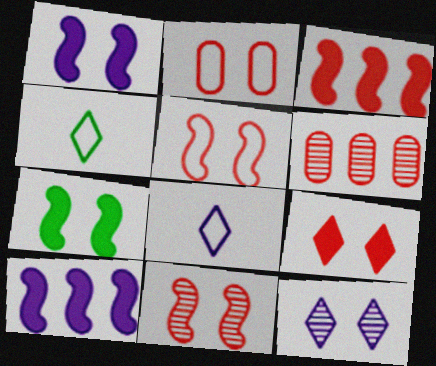[[1, 4, 6], 
[2, 7, 12], 
[2, 9, 11], 
[6, 7, 8]]